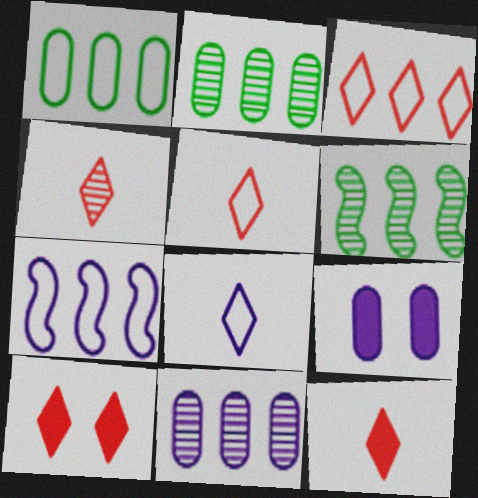[[1, 3, 7], 
[3, 4, 10], 
[4, 5, 12], 
[5, 6, 9]]